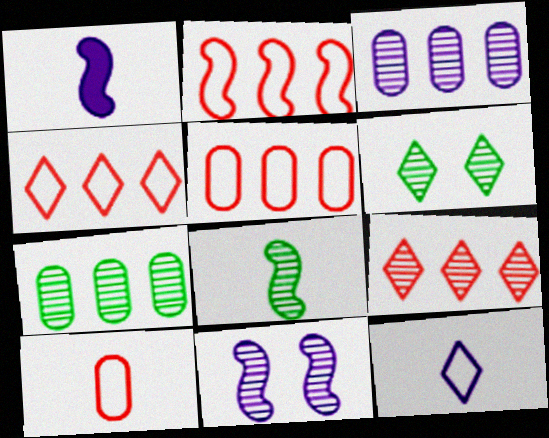[[1, 5, 6], 
[2, 4, 5], 
[6, 7, 8]]